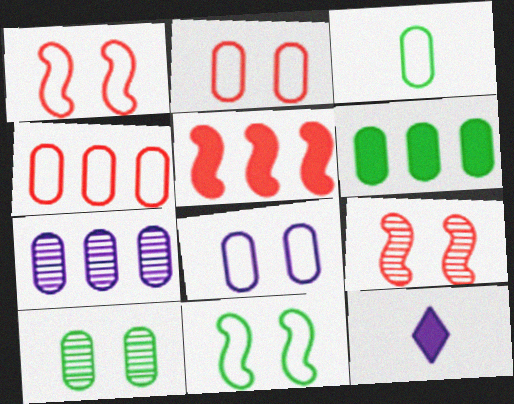[[3, 4, 8], 
[3, 6, 10], 
[4, 6, 7]]